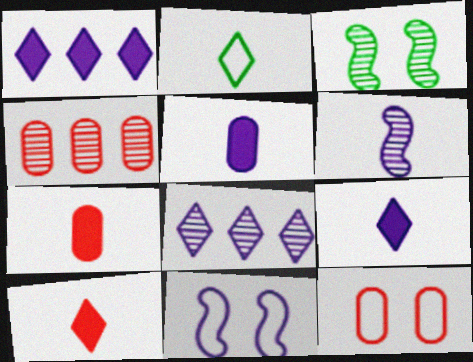[[2, 6, 7], 
[4, 7, 12], 
[5, 8, 11]]